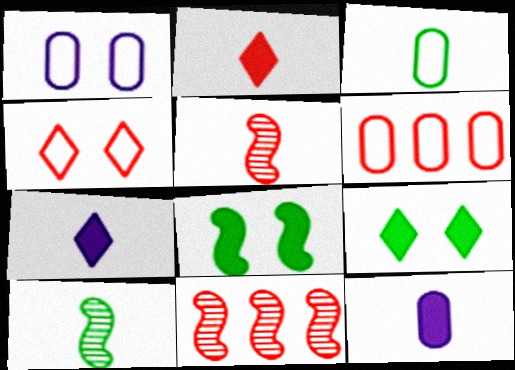[[1, 3, 6], 
[3, 5, 7]]